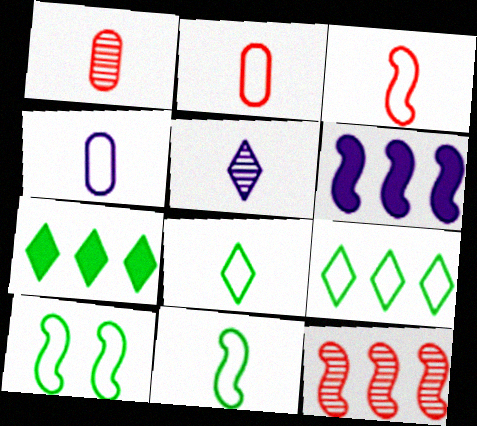[[3, 4, 8]]